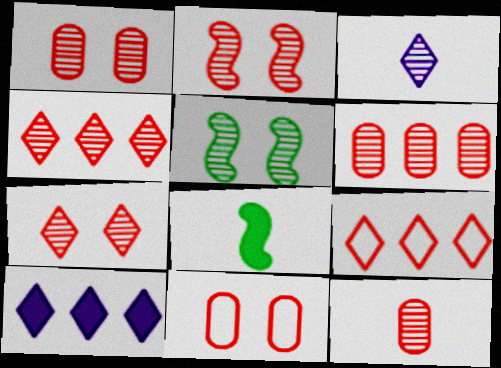[[1, 2, 7], 
[1, 6, 12], 
[2, 4, 12], 
[3, 5, 6]]